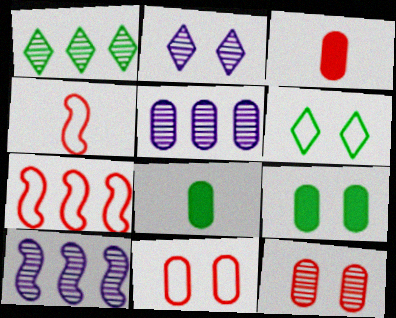[[2, 7, 8], 
[3, 6, 10], 
[5, 8, 11]]